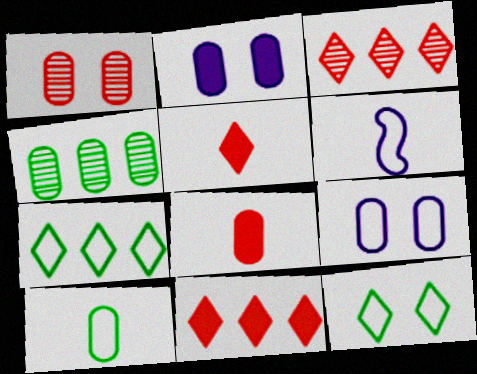[[4, 8, 9]]